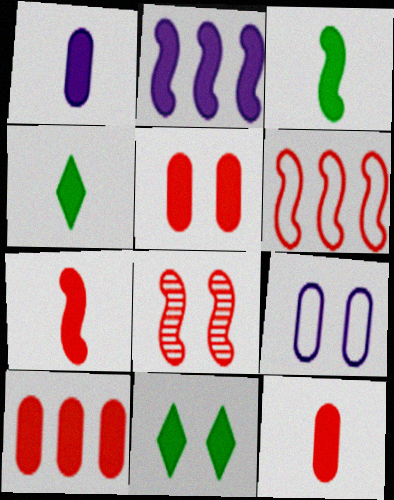[[1, 4, 7], 
[2, 4, 5], 
[2, 11, 12], 
[5, 10, 12], 
[6, 7, 8], 
[8, 9, 11]]